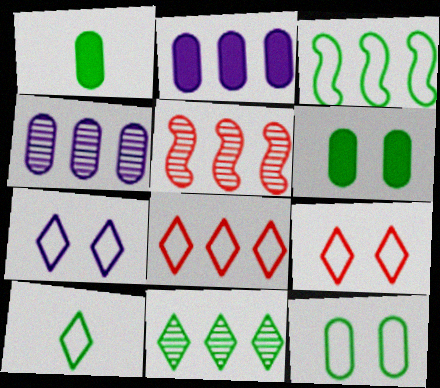[[1, 5, 7], 
[3, 10, 12], 
[4, 5, 11], 
[7, 8, 10]]